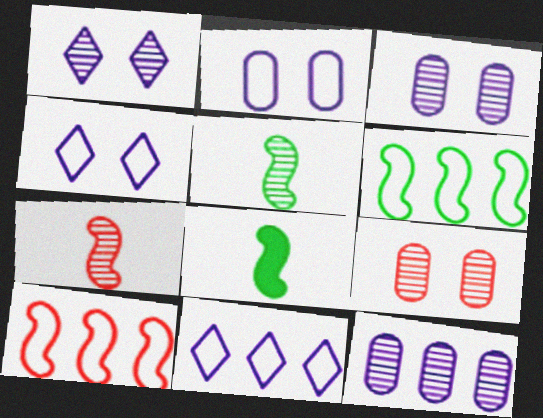[[8, 9, 11]]